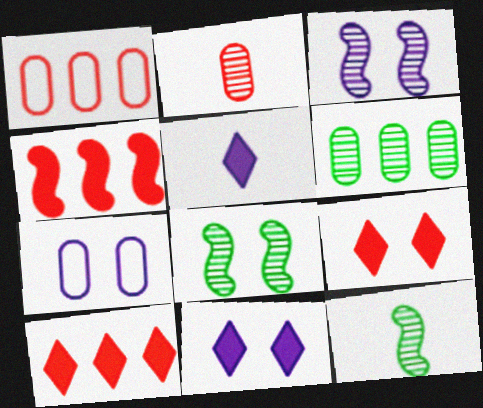[[1, 5, 8], 
[1, 11, 12], 
[3, 7, 11], 
[7, 8, 9], 
[7, 10, 12]]